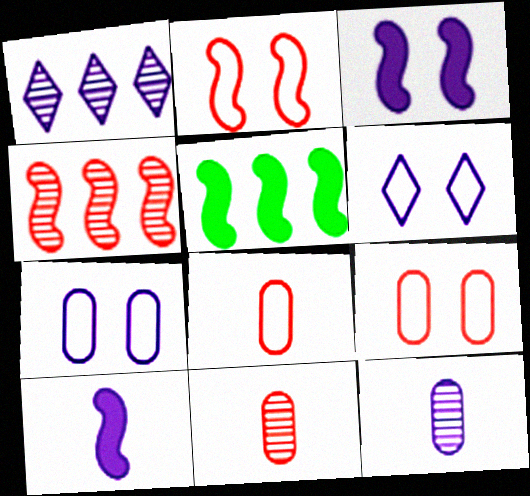[[1, 7, 10], 
[5, 6, 11]]